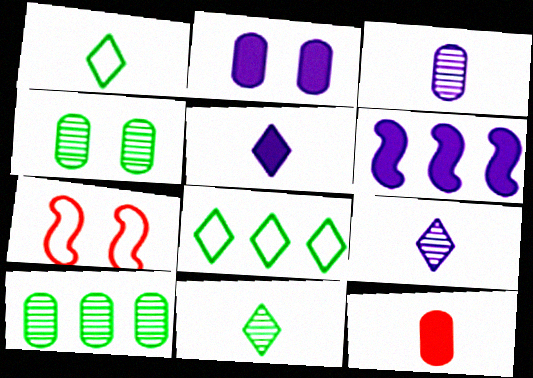[[2, 5, 6], 
[5, 7, 10]]